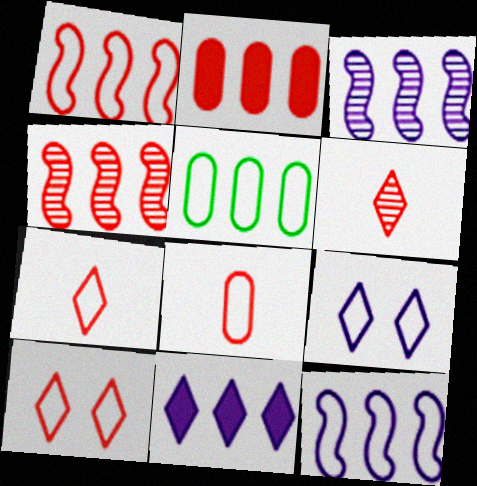[[1, 8, 10], 
[4, 5, 11]]